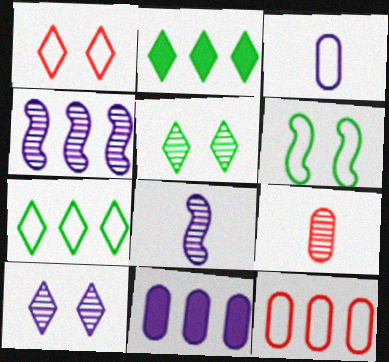[[2, 4, 12], 
[4, 5, 9]]